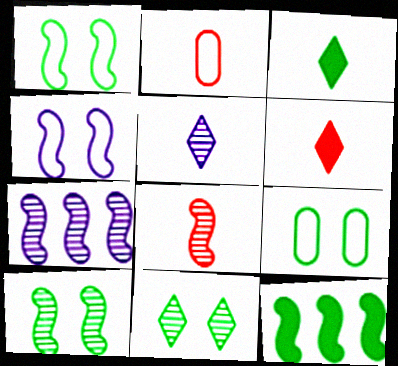[[2, 6, 8], 
[4, 8, 12], 
[6, 7, 9], 
[7, 8, 10]]